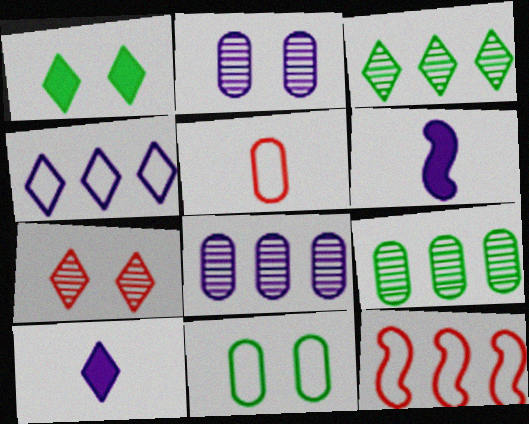[[2, 4, 6]]